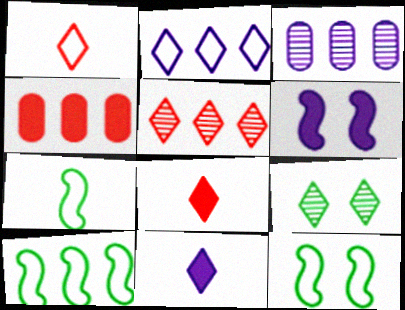[[2, 8, 9], 
[3, 8, 12], 
[7, 10, 12]]